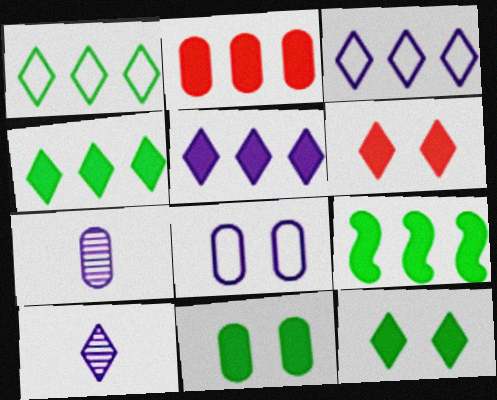[[1, 6, 10], 
[2, 5, 9]]